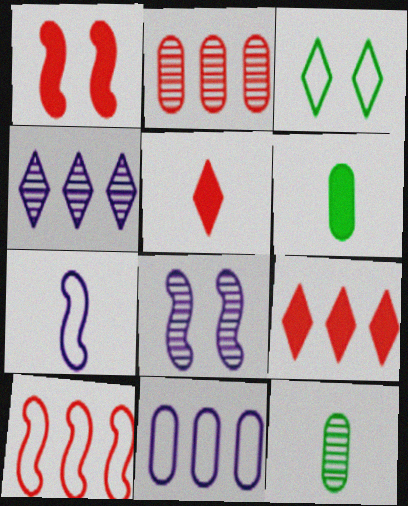[[2, 9, 10], 
[3, 4, 5], 
[5, 7, 12]]